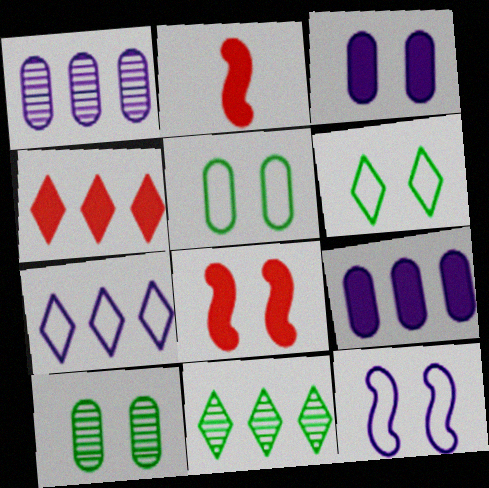[[1, 2, 6], 
[2, 7, 10], 
[4, 7, 11]]